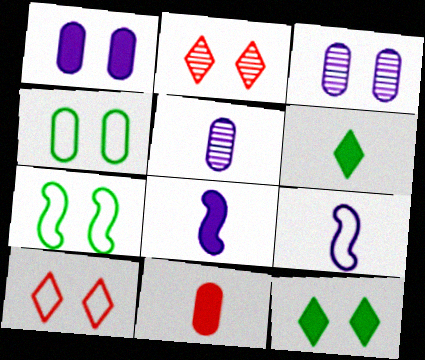[[1, 2, 7], 
[6, 8, 11]]